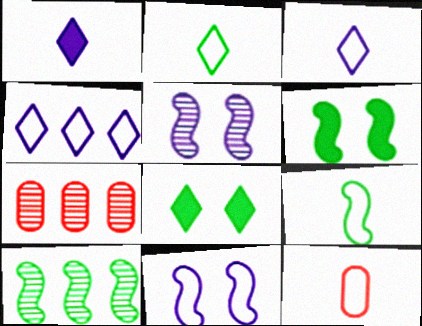[[3, 6, 7], 
[3, 9, 12], 
[6, 9, 10]]